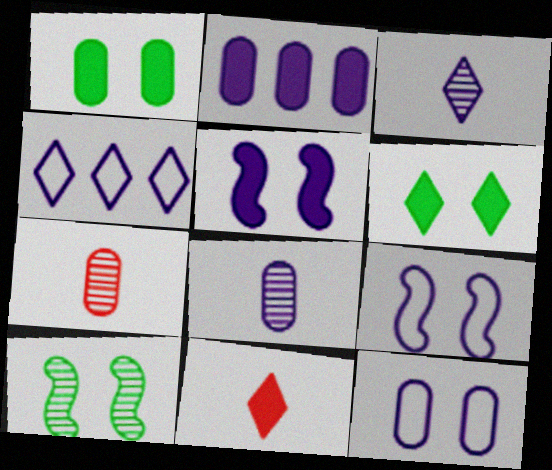[[2, 3, 9], 
[2, 8, 12], 
[4, 5, 8]]